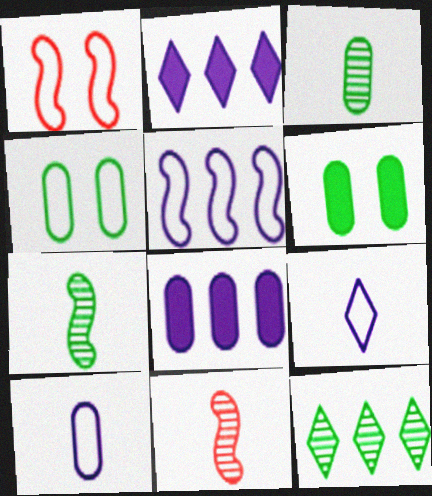[[1, 2, 3], 
[2, 4, 11]]